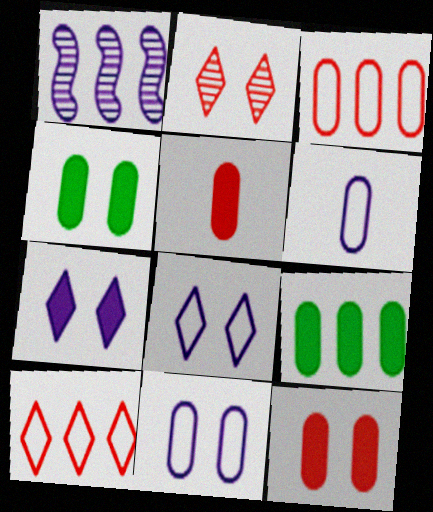[[1, 6, 7], 
[1, 9, 10]]